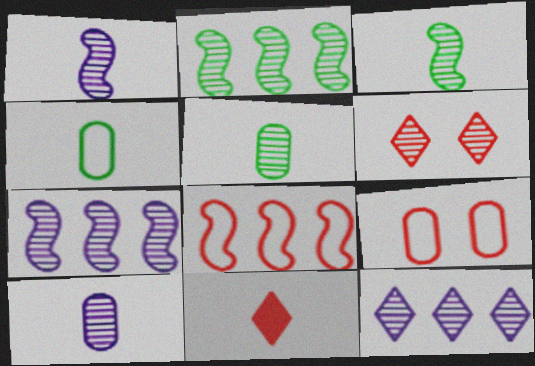[[1, 4, 11], 
[2, 6, 10], 
[5, 6, 7]]